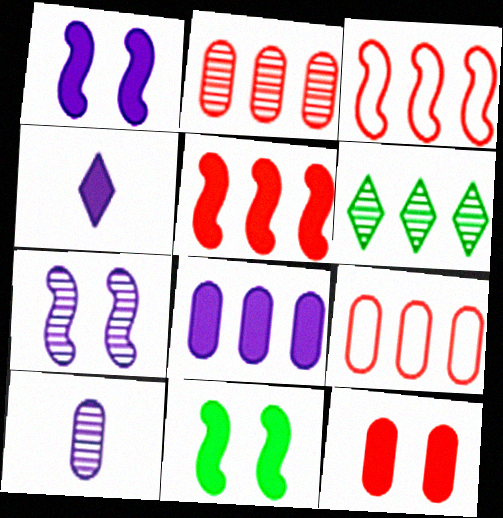[[1, 4, 8], 
[3, 6, 8]]